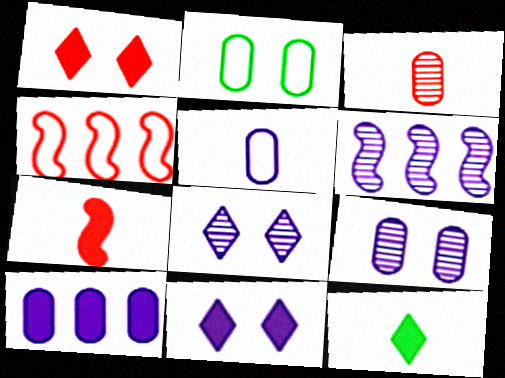[[1, 3, 4], 
[2, 3, 10], 
[4, 9, 12], 
[5, 6, 11], 
[5, 9, 10]]